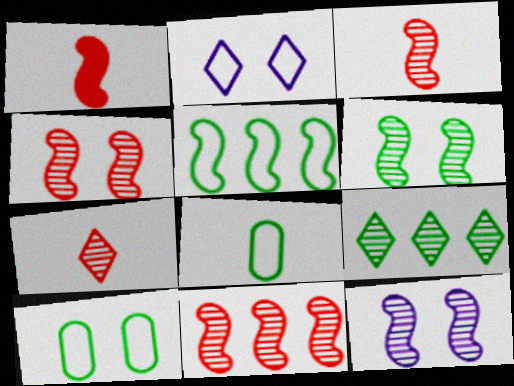[[1, 5, 12], 
[3, 4, 11], 
[4, 6, 12]]